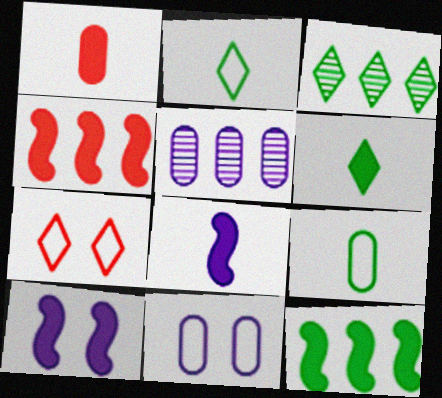[[1, 6, 8]]